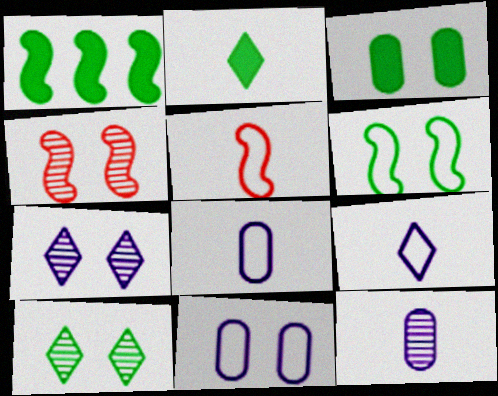[[1, 2, 3], 
[2, 5, 12], 
[3, 6, 10]]